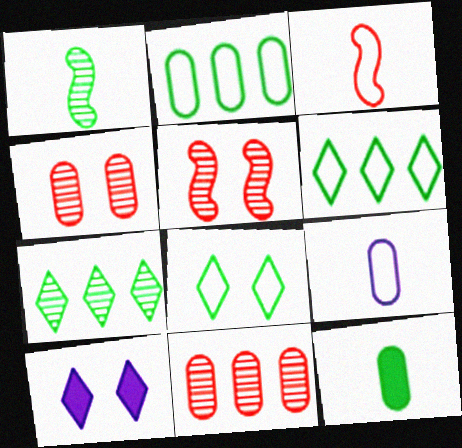[]